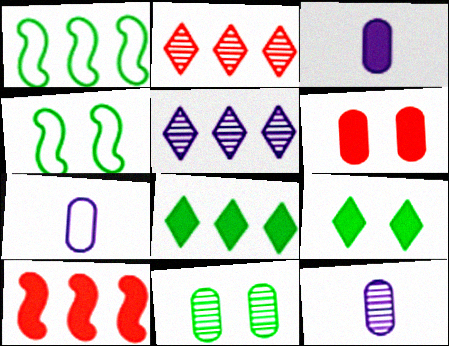[[2, 3, 4], 
[3, 7, 12], 
[3, 9, 10], 
[4, 9, 11]]